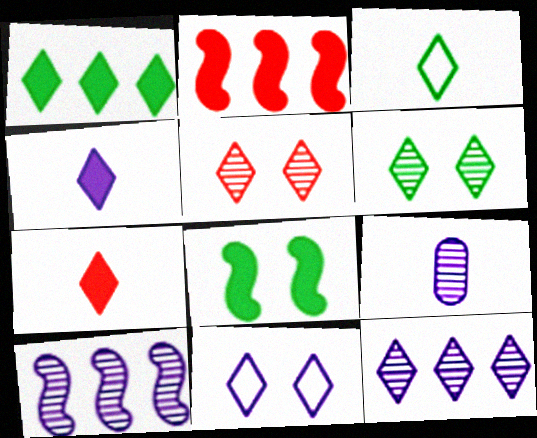[[1, 3, 6], 
[4, 11, 12]]